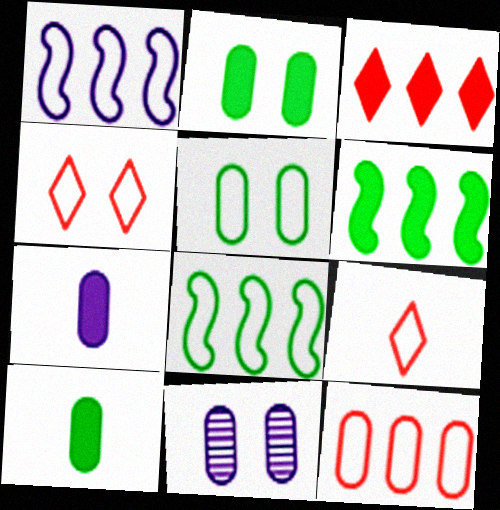[[1, 5, 9], 
[6, 9, 11], 
[10, 11, 12]]